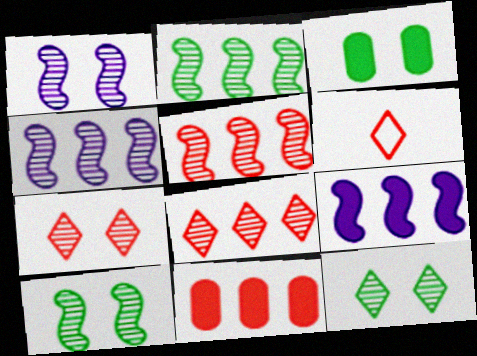[[2, 4, 5], 
[3, 4, 6]]